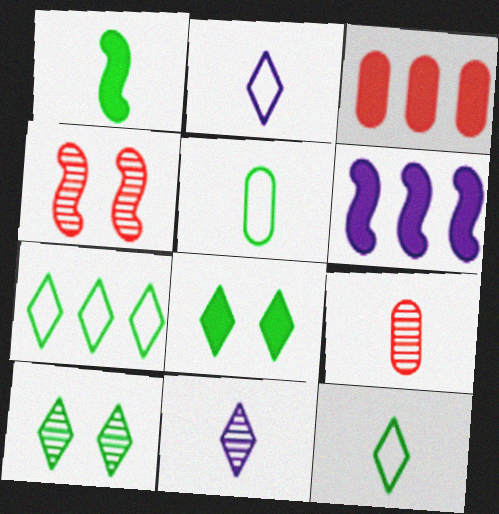[[1, 2, 9]]